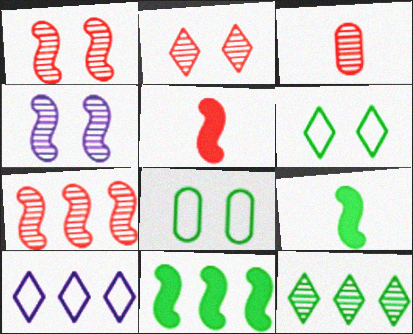[[2, 3, 7], 
[3, 4, 12], 
[8, 9, 12]]